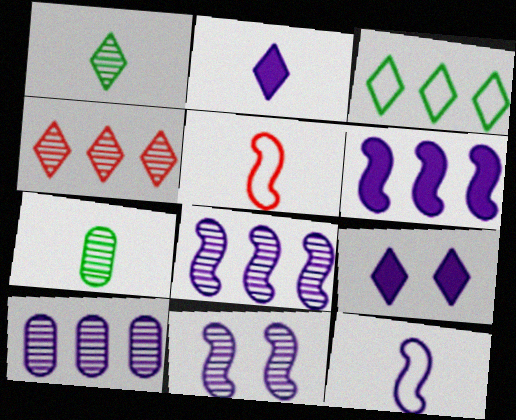[[2, 5, 7], 
[4, 7, 11], 
[6, 11, 12], 
[9, 10, 12]]